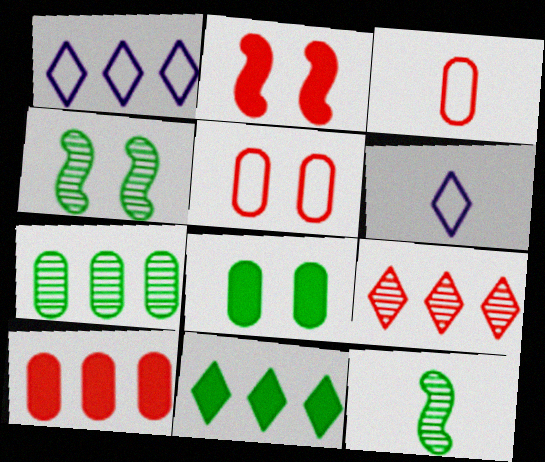[[1, 9, 11], 
[2, 3, 9], 
[2, 6, 7], 
[4, 6, 10]]